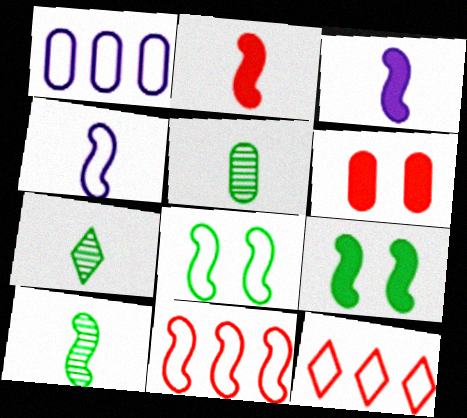[[1, 5, 6], 
[2, 4, 10], 
[4, 8, 11], 
[5, 7, 10]]